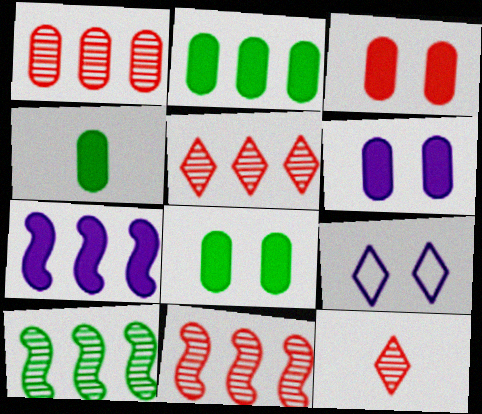[[1, 5, 11], 
[2, 4, 8], 
[3, 6, 8], 
[4, 9, 11]]